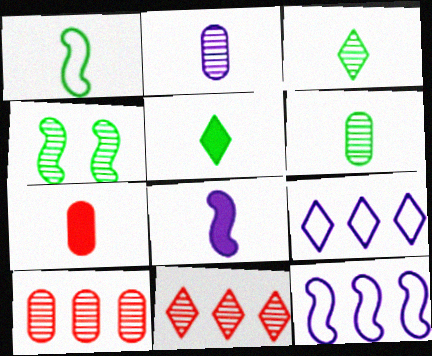[[1, 5, 6], 
[2, 4, 11], 
[4, 7, 9], 
[5, 7, 8]]